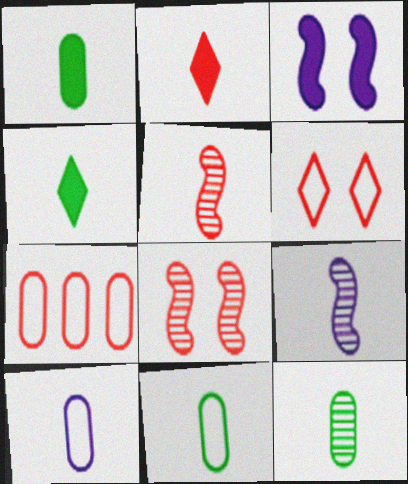[[1, 11, 12], 
[2, 7, 8], 
[2, 9, 11], 
[4, 5, 10]]